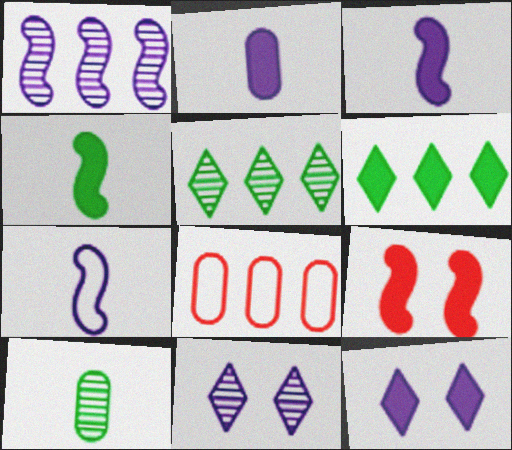[[1, 6, 8], 
[2, 6, 9], 
[4, 8, 11]]